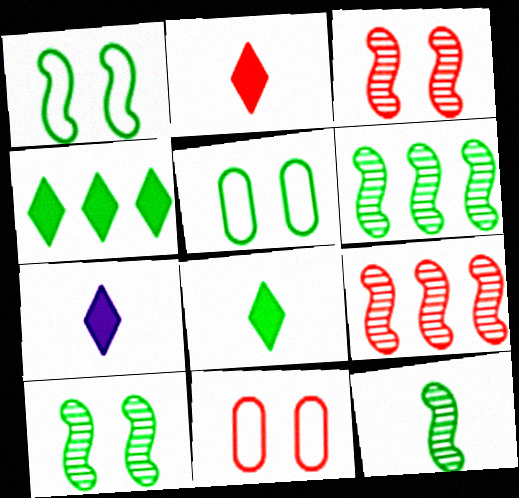[[2, 7, 8], 
[2, 9, 11], 
[4, 5, 12], 
[5, 6, 8], 
[5, 7, 9], 
[6, 7, 11], 
[6, 10, 12]]